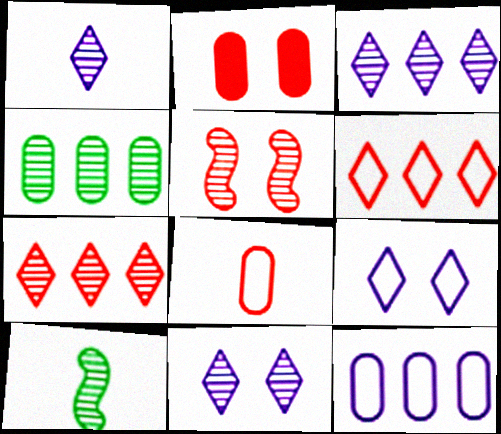[[1, 3, 11], 
[1, 4, 5]]